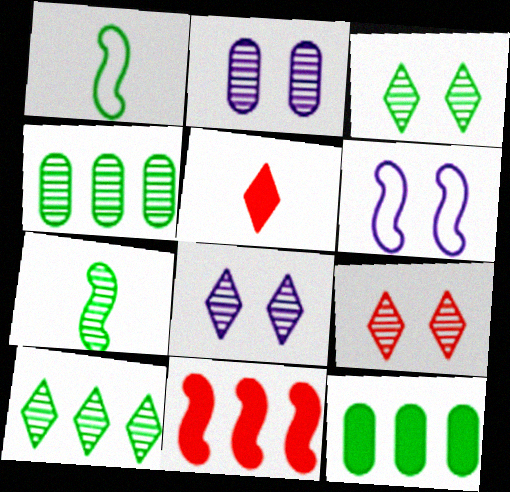[[1, 3, 12], 
[3, 4, 7], 
[3, 8, 9], 
[4, 5, 6], 
[6, 7, 11]]